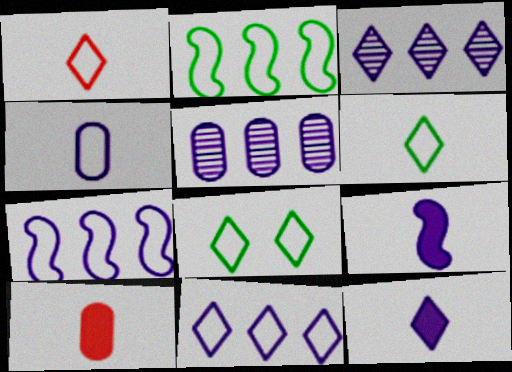[[1, 8, 11]]